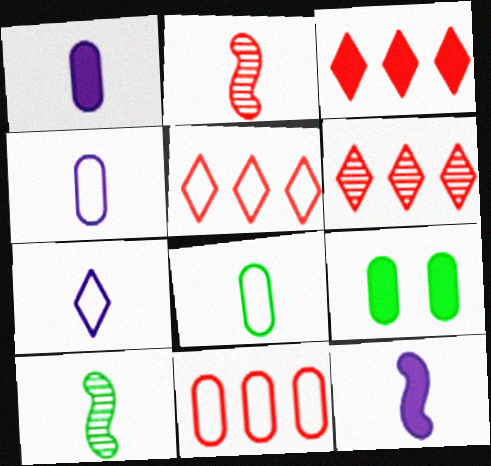[[3, 5, 6], 
[3, 9, 12]]